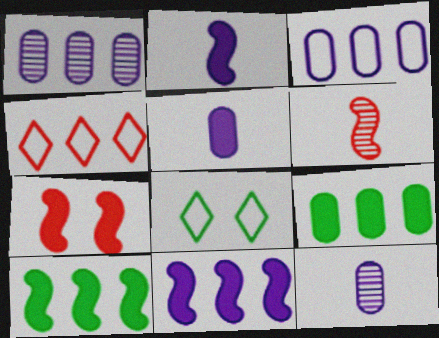[[1, 4, 10], 
[2, 7, 10]]